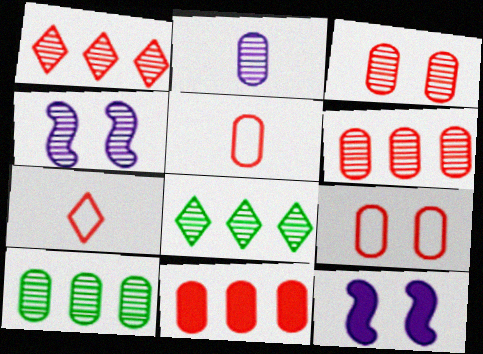[[2, 3, 10], 
[3, 5, 11], 
[5, 8, 12], 
[7, 10, 12]]